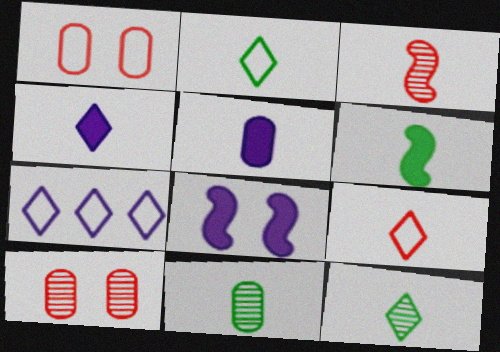[[2, 3, 5], 
[2, 6, 11], 
[4, 9, 12], 
[6, 7, 10]]